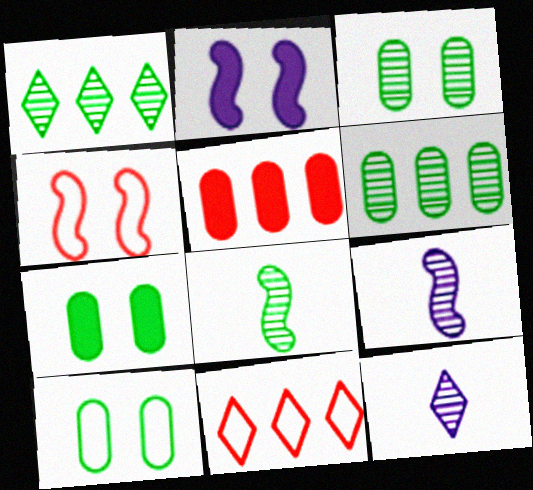[[1, 3, 8], 
[3, 7, 10], 
[7, 9, 11]]